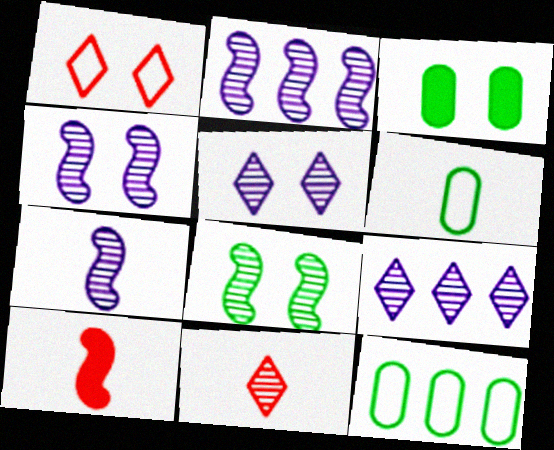[[1, 3, 4], 
[2, 4, 7], 
[5, 10, 12]]